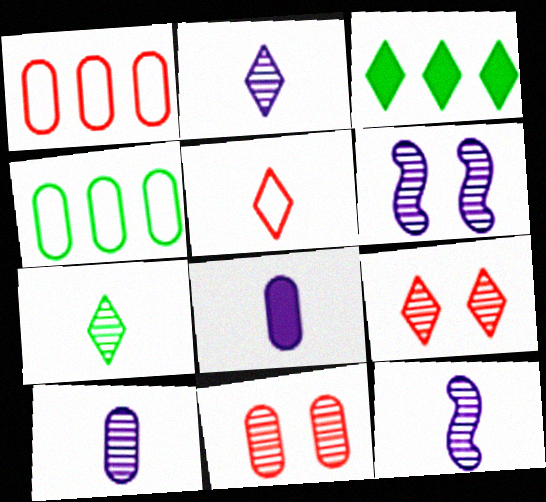[[2, 10, 12], 
[4, 8, 11]]